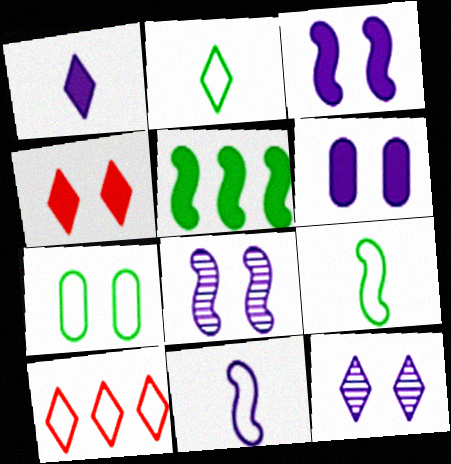[[4, 7, 8], 
[7, 10, 11]]